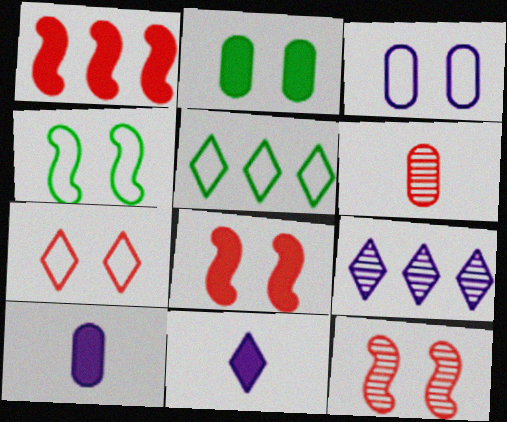[[1, 2, 11], 
[1, 6, 7], 
[3, 4, 7], 
[5, 10, 12]]